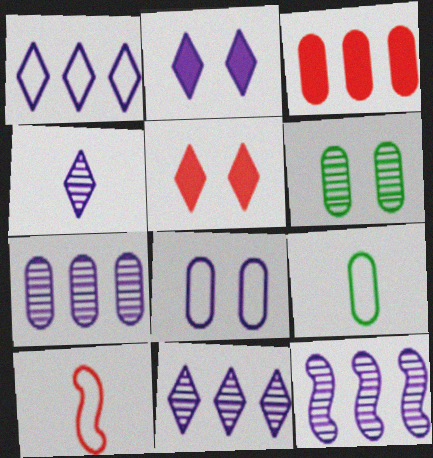[[1, 2, 4], 
[5, 9, 12], 
[7, 11, 12]]